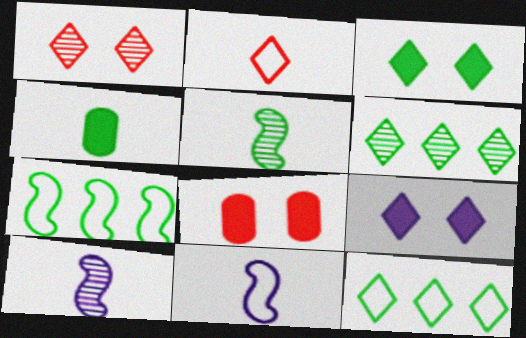[[2, 4, 10], 
[2, 6, 9], 
[6, 8, 11], 
[8, 10, 12]]